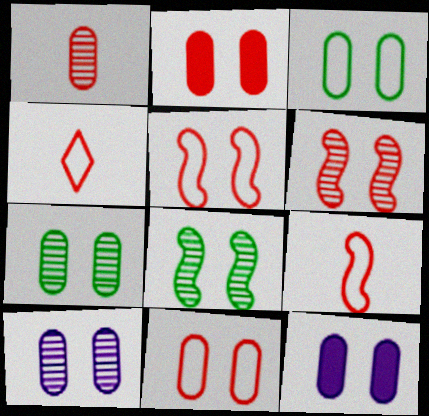[[2, 3, 10], 
[7, 11, 12]]